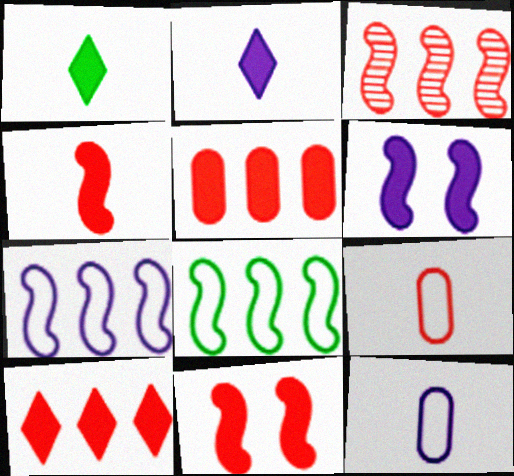[[1, 5, 6]]